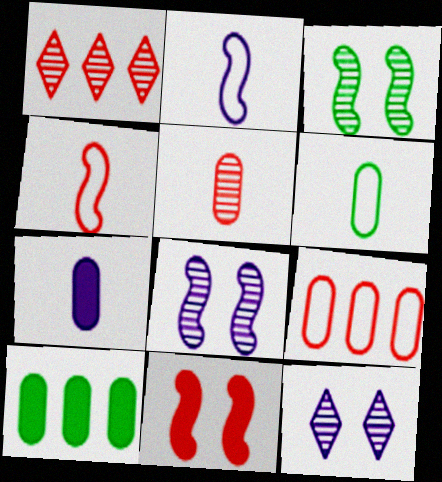[[4, 10, 12], 
[5, 6, 7]]